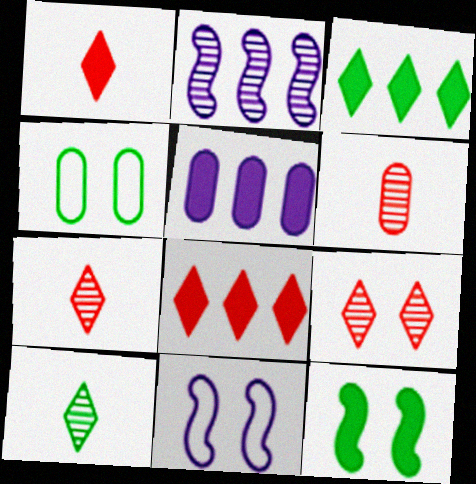[[1, 2, 4], 
[1, 5, 12], 
[3, 6, 11], 
[4, 5, 6]]